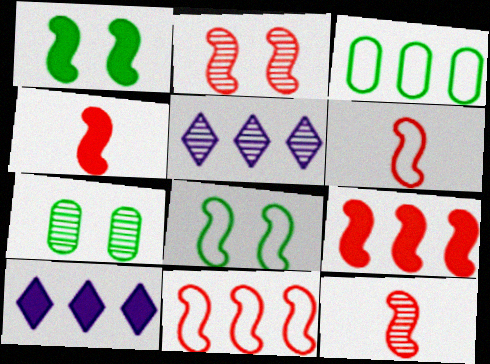[[2, 4, 11], 
[2, 6, 9], 
[3, 5, 9], 
[4, 6, 12], 
[5, 7, 12], 
[6, 7, 10]]